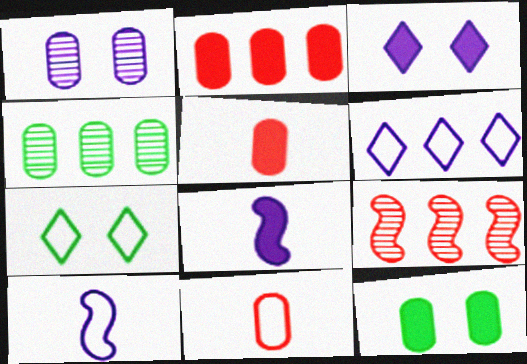[[1, 6, 8]]